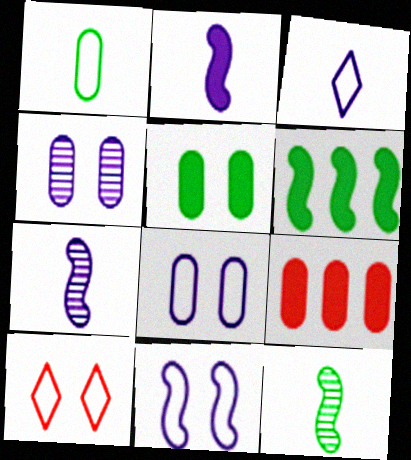[[1, 4, 9]]